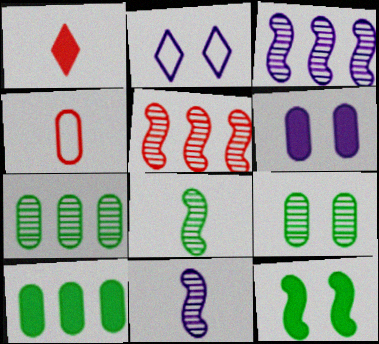[[4, 6, 7]]